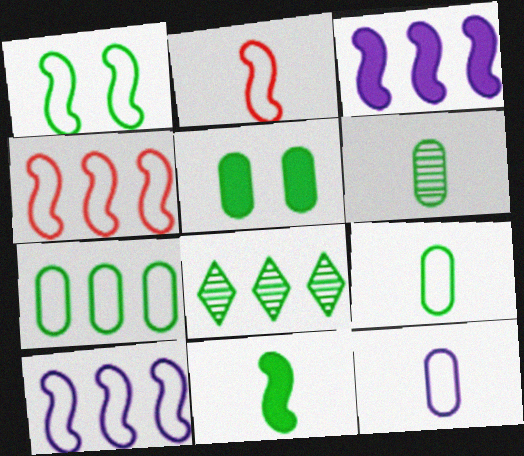[[1, 2, 10], 
[5, 6, 7]]